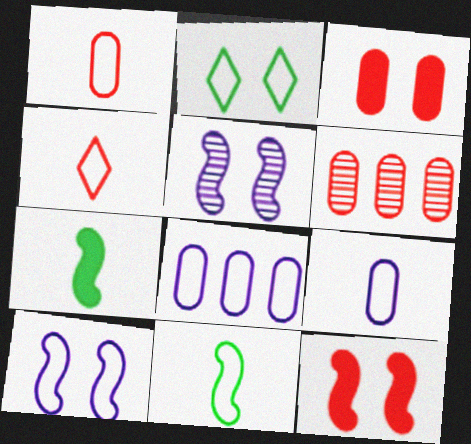[[1, 3, 6], 
[2, 3, 5], 
[4, 6, 12], 
[4, 9, 11]]